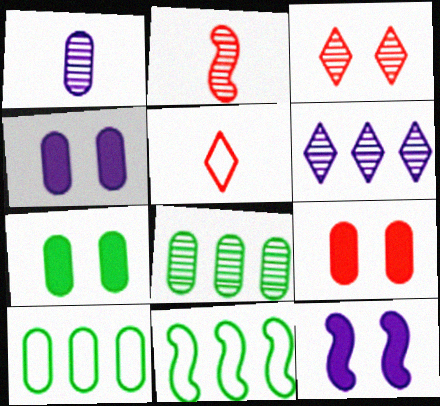[[1, 9, 10], 
[2, 11, 12], 
[4, 7, 9], 
[5, 8, 12]]